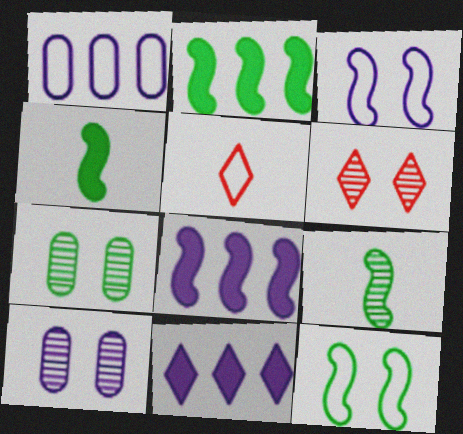[[1, 4, 6], 
[1, 5, 12], 
[2, 5, 10], 
[2, 9, 12], 
[5, 7, 8]]